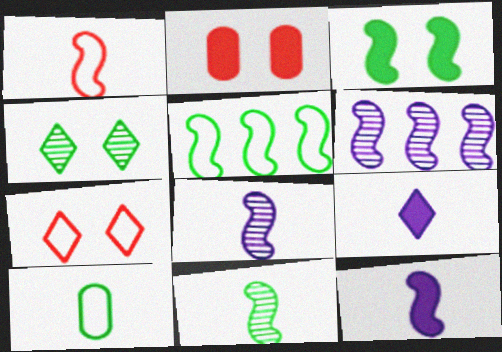[[1, 3, 6], 
[1, 11, 12], 
[3, 5, 11]]